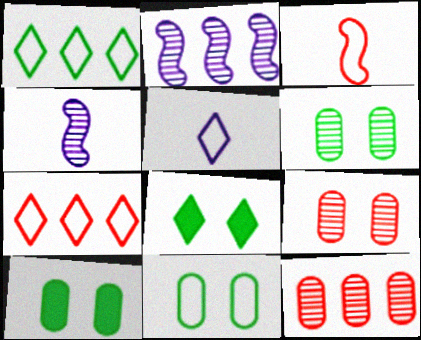[[4, 7, 10], 
[6, 10, 11]]